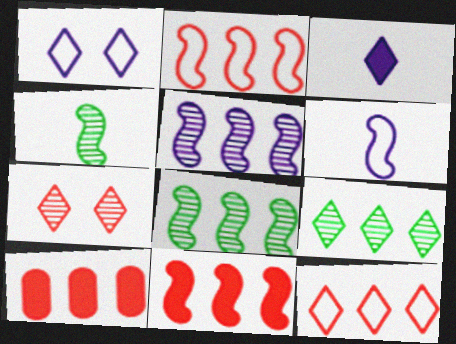[[1, 4, 10]]